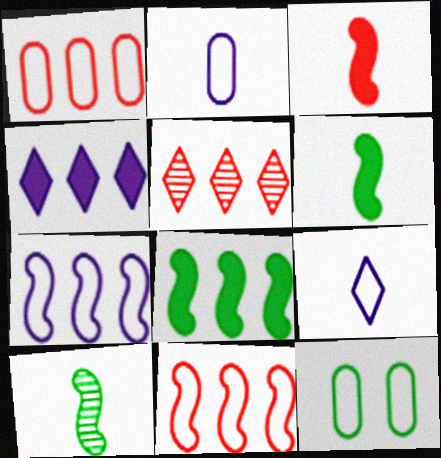[[1, 2, 12], 
[9, 11, 12]]